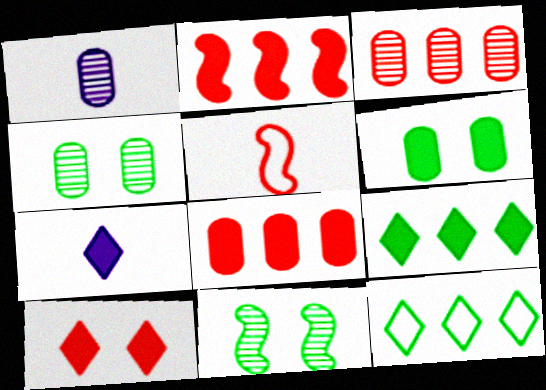[[1, 3, 4], 
[2, 6, 7], 
[3, 5, 10], 
[7, 9, 10]]